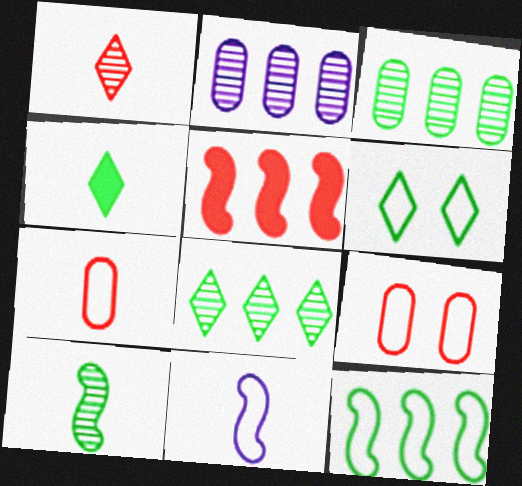[[1, 5, 9], 
[4, 6, 8]]